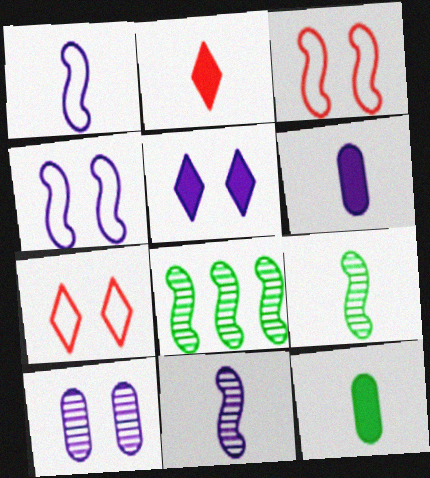[[4, 5, 10], 
[6, 7, 8]]